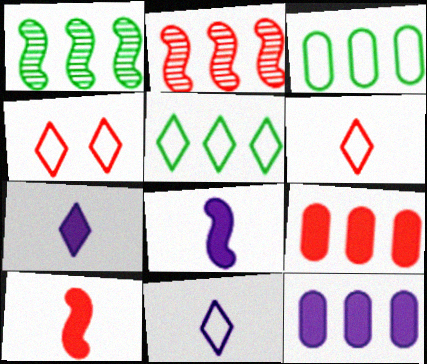[[2, 5, 12], 
[4, 5, 11]]